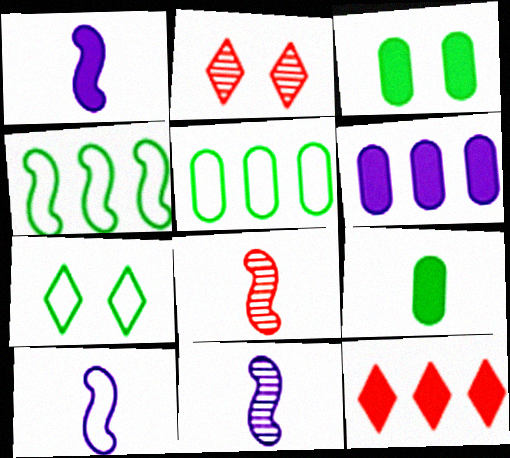[[1, 2, 5], 
[1, 3, 12], 
[1, 10, 11], 
[6, 7, 8]]